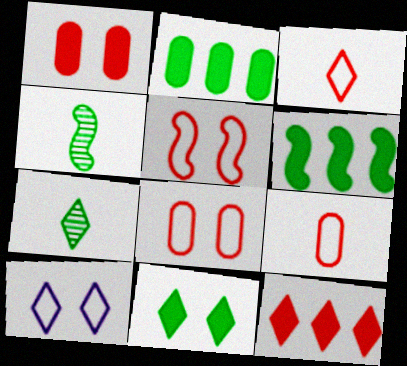[[7, 10, 12]]